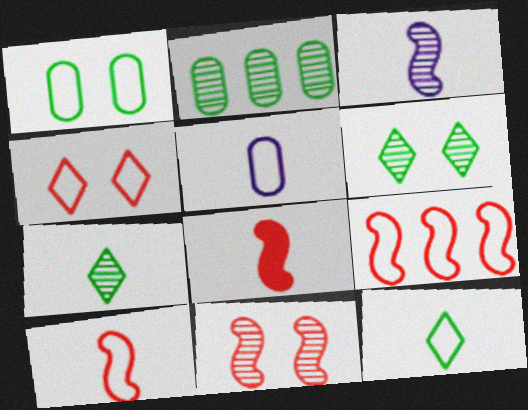[[5, 7, 8], 
[5, 10, 12], 
[8, 9, 11]]